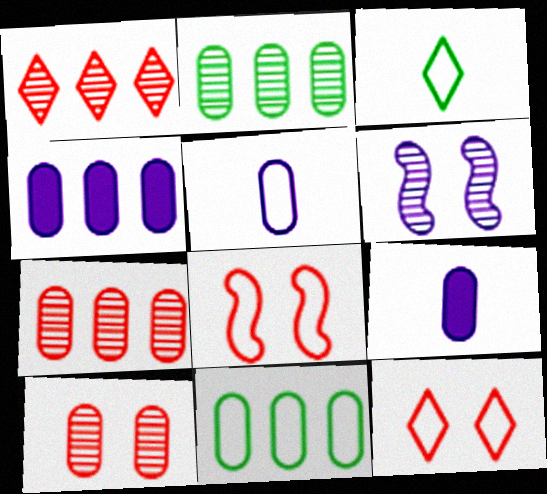[[4, 7, 11], 
[9, 10, 11]]